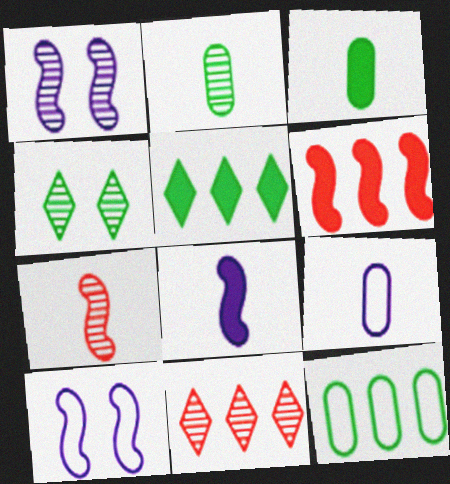[[1, 2, 11], 
[3, 10, 11], 
[4, 6, 9]]